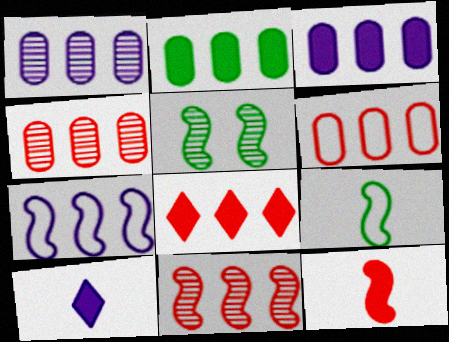[[1, 2, 6], 
[5, 6, 10], 
[5, 7, 12], 
[6, 8, 11]]